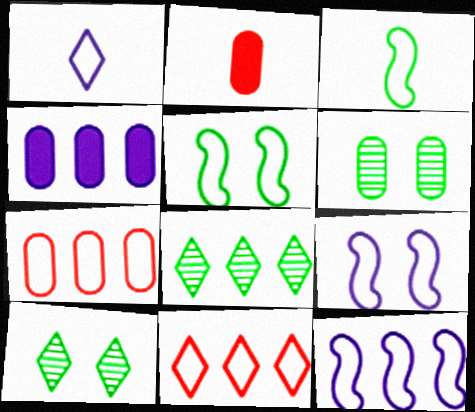[[1, 5, 7], 
[2, 8, 9], 
[2, 10, 12]]